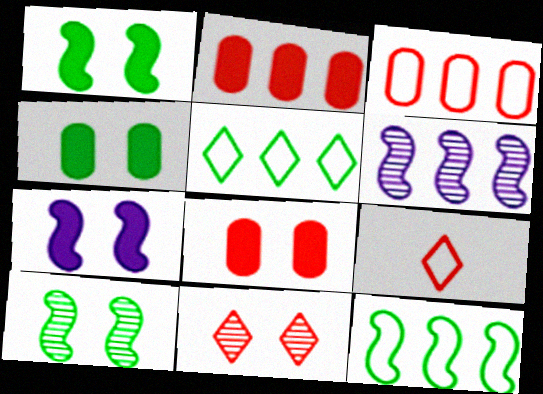[[2, 5, 6], 
[4, 6, 9]]